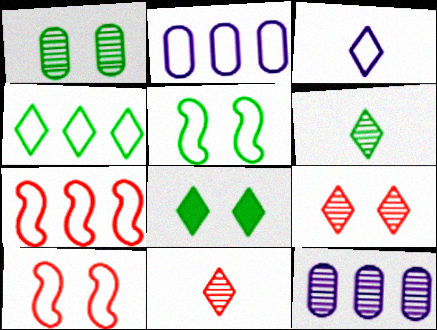[[1, 5, 8], 
[2, 4, 7], 
[4, 6, 8]]